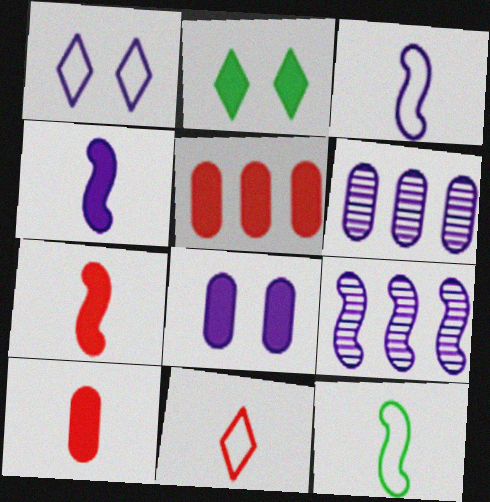[[1, 4, 6], 
[2, 4, 5]]